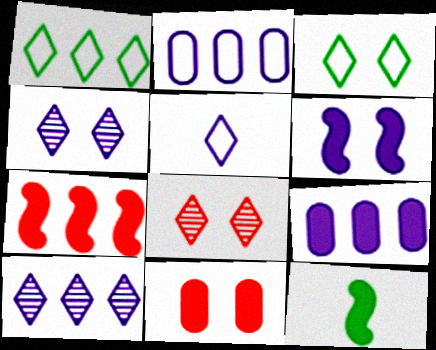[[2, 8, 12], 
[6, 7, 12]]